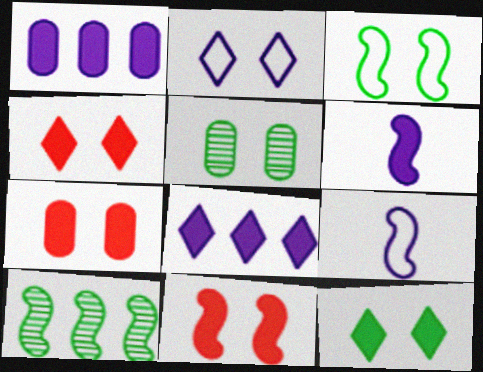[[2, 5, 11], 
[3, 5, 12], 
[4, 7, 11], 
[9, 10, 11]]